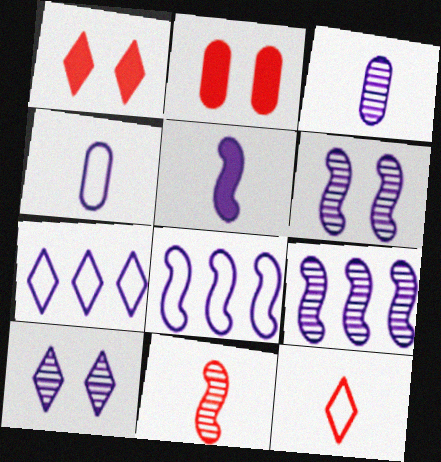[[3, 9, 10], 
[5, 6, 8]]